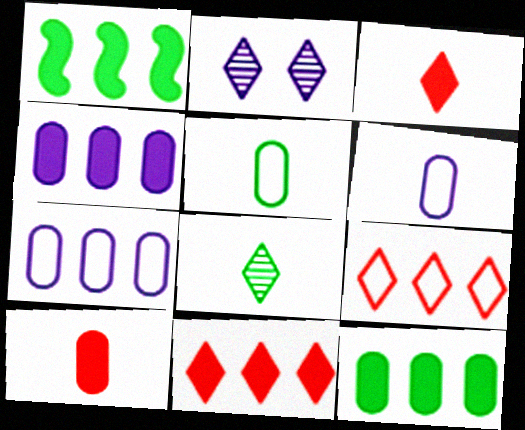[[1, 4, 11]]